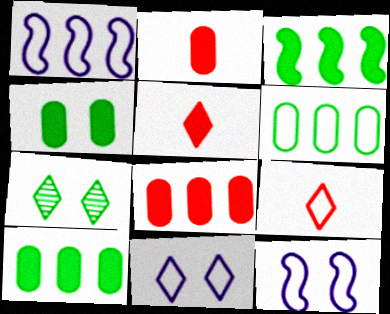[[1, 2, 7], 
[6, 9, 12]]